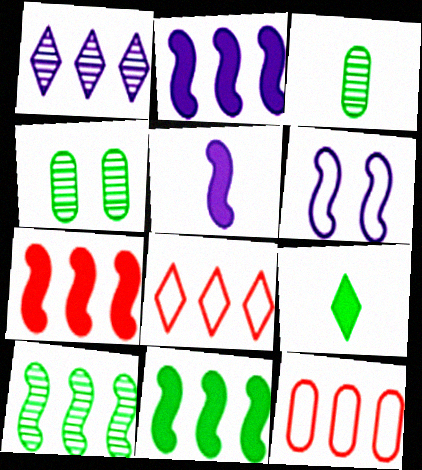[[1, 11, 12], 
[2, 7, 11], 
[4, 5, 8]]